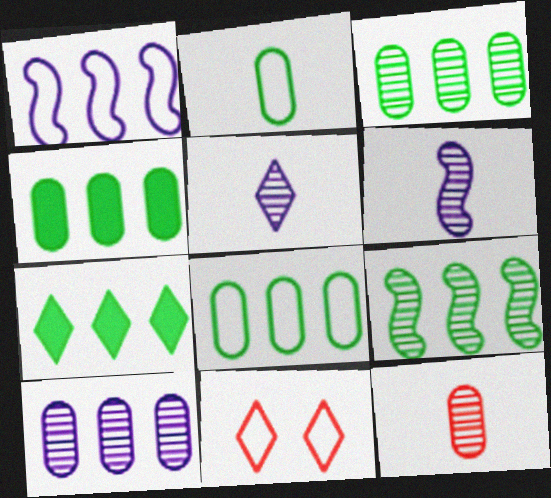[[1, 2, 11], 
[3, 4, 8], 
[4, 6, 11], 
[5, 7, 11], 
[7, 8, 9]]